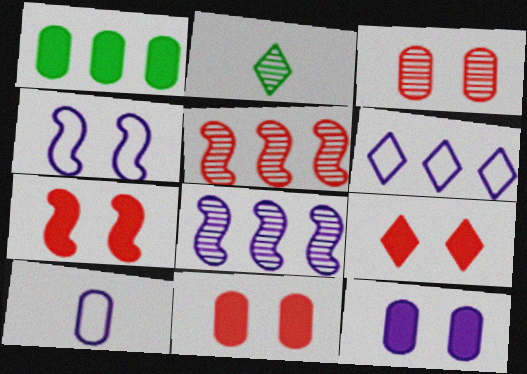[[1, 3, 10], 
[1, 5, 6], 
[2, 3, 8], 
[2, 6, 9], 
[4, 6, 10], 
[7, 9, 11]]